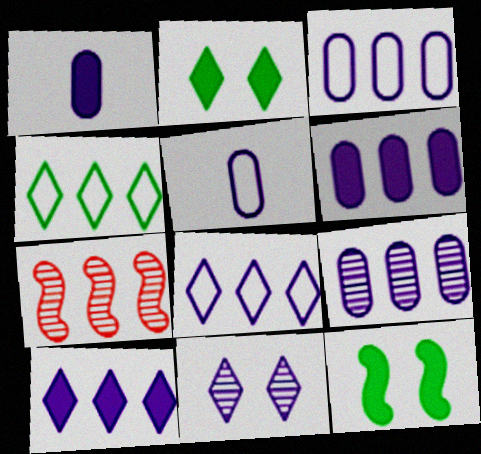[[2, 5, 7], 
[3, 6, 9], 
[4, 6, 7]]